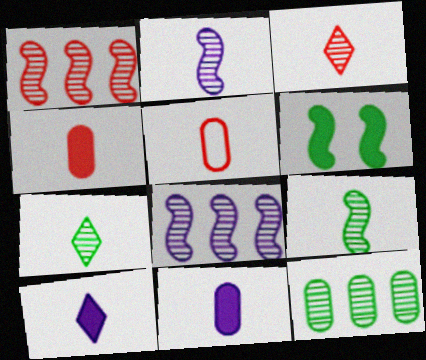[[5, 9, 10]]